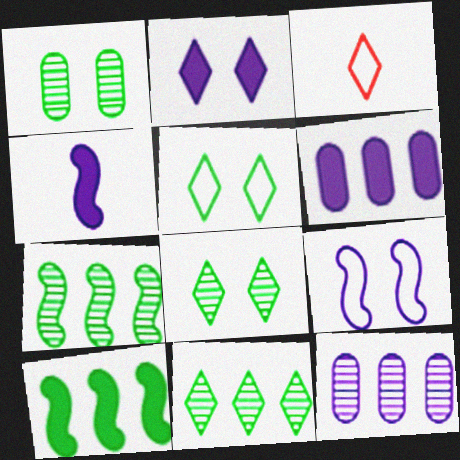[[2, 3, 11], 
[2, 4, 6]]